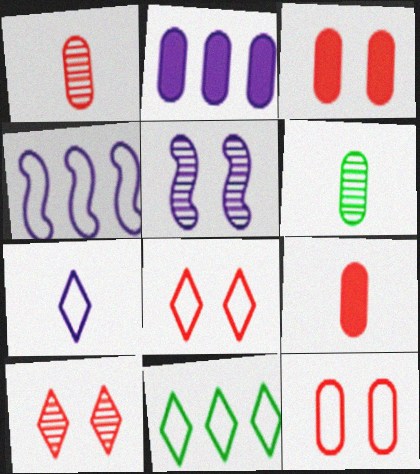[[2, 5, 7], 
[2, 6, 12], 
[5, 9, 11], 
[7, 8, 11]]